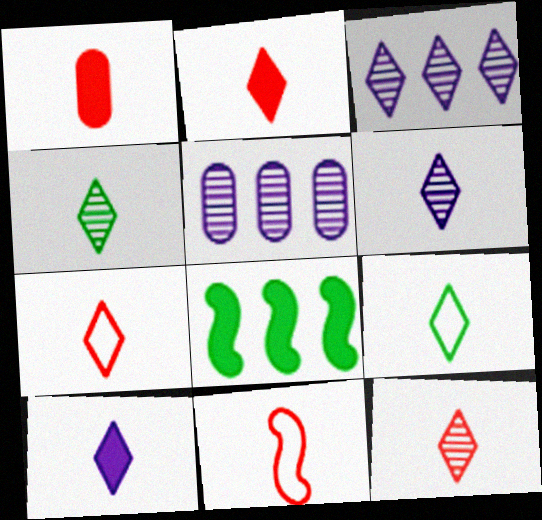[[1, 11, 12], 
[2, 6, 9], 
[2, 7, 12], 
[4, 6, 12], 
[4, 7, 10], 
[9, 10, 12]]